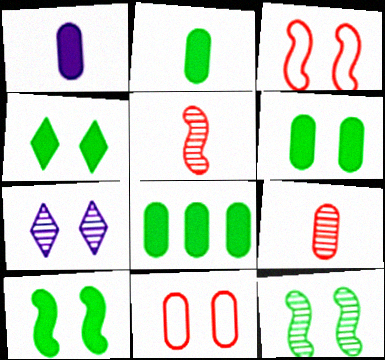[[2, 6, 8], 
[3, 6, 7], 
[4, 6, 10], 
[7, 10, 11]]